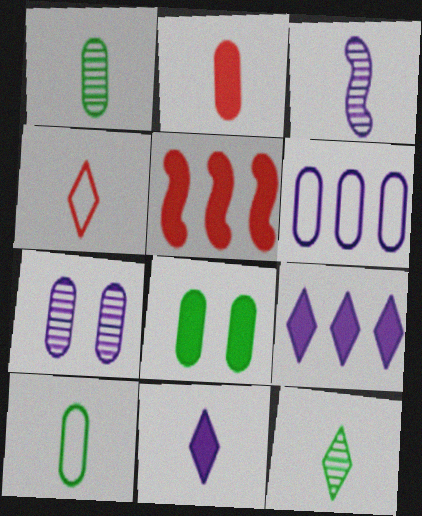[[4, 11, 12], 
[5, 8, 11]]